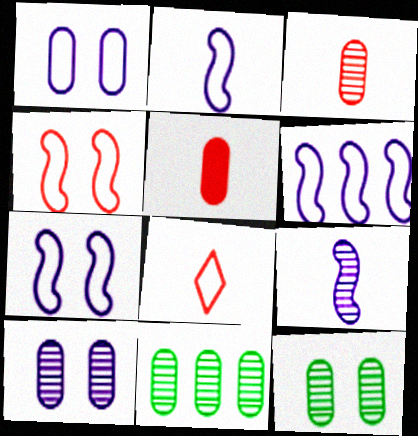[[1, 5, 11], 
[2, 6, 7], 
[3, 10, 11]]